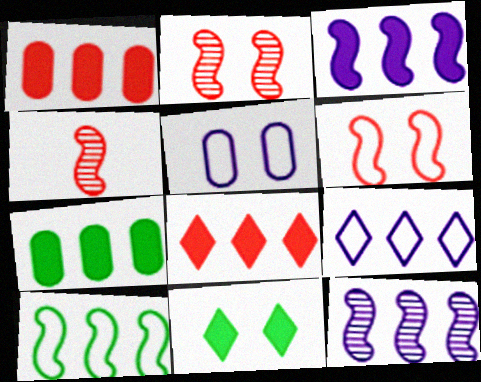[[2, 5, 11], 
[3, 7, 8]]